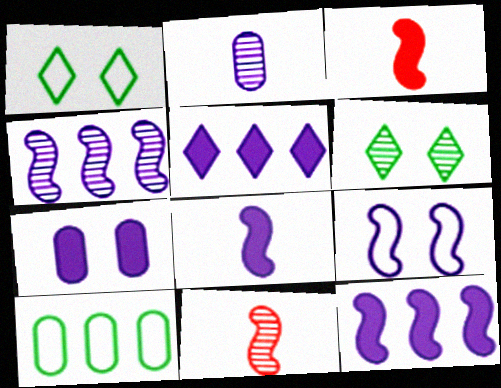[[2, 5, 9], 
[4, 8, 9], 
[5, 7, 8]]